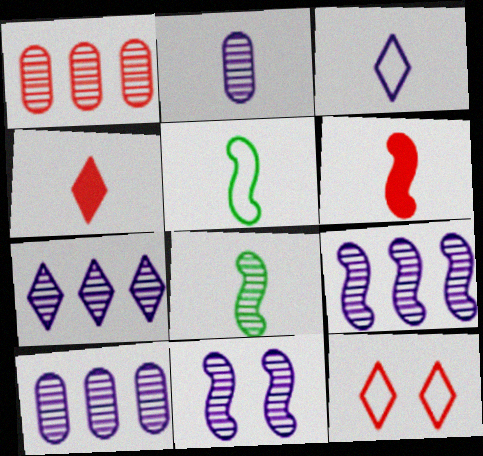[[1, 6, 12], 
[2, 4, 5], 
[2, 7, 11], 
[7, 9, 10]]